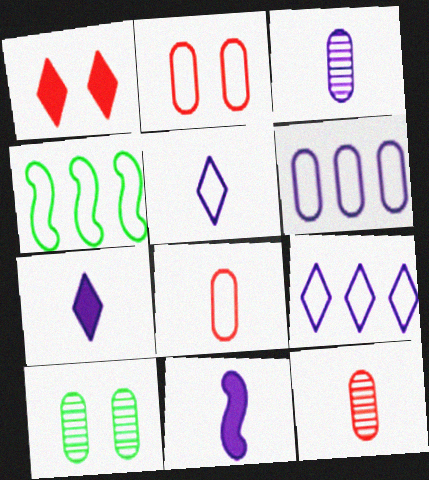[[1, 3, 4], 
[2, 4, 5], 
[3, 5, 11]]